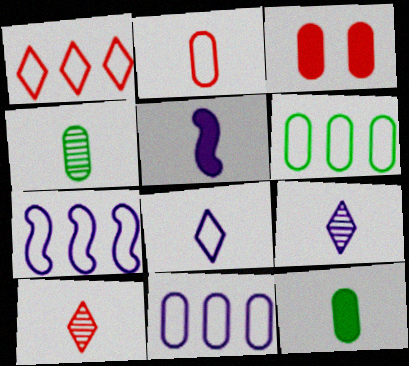[[1, 6, 7], 
[3, 4, 11]]